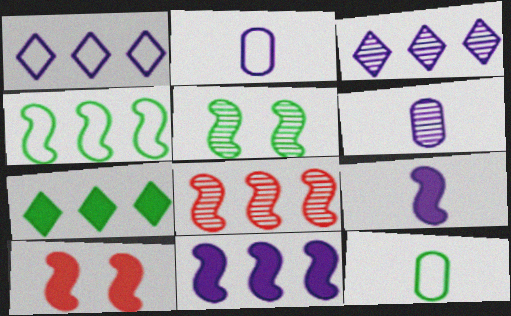[[3, 10, 12], 
[4, 8, 11], 
[5, 7, 12]]